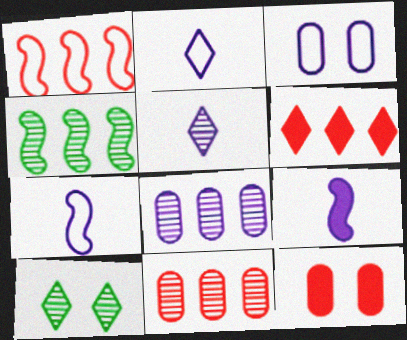[[1, 6, 11], 
[2, 4, 12], 
[2, 6, 10]]